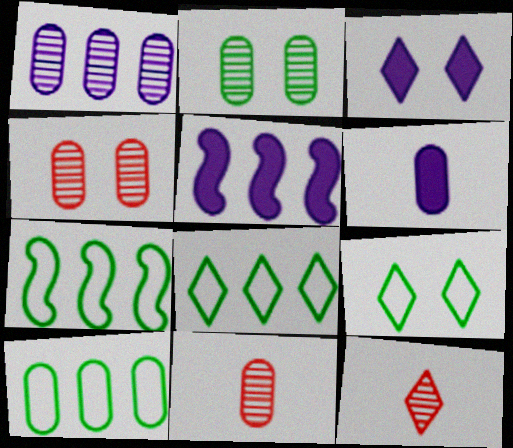[[1, 2, 11], 
[3, 5, 6], 
[3, 7, 11], 
[3, 8, 12], 
[4, 6, 10], 
[5, 9, 11], 
[7, 8, 10]]